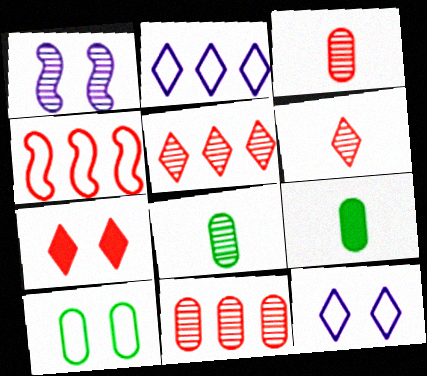[[1, 5, 8], 
[1, 7, 10], 
[3, 4, 7]]